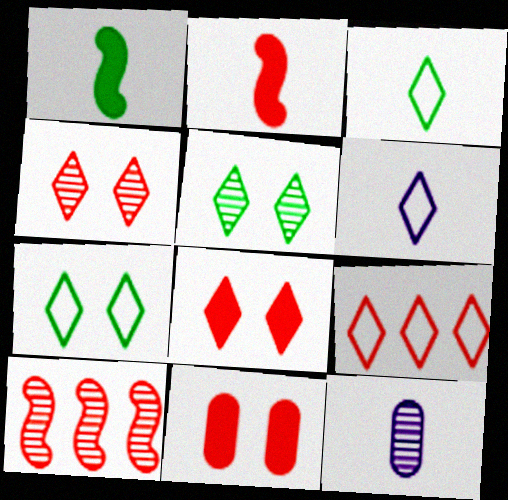[[2, 3, 12], 
[5, 10, 12], 
[6, 7, 9]]